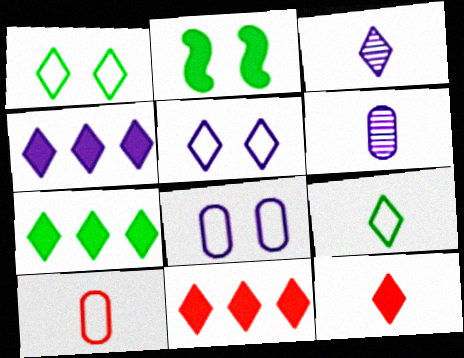[[1, 3, 11], 
[3, 4, 5], 
[3, 9, 12], 
[4, 7, 11]]